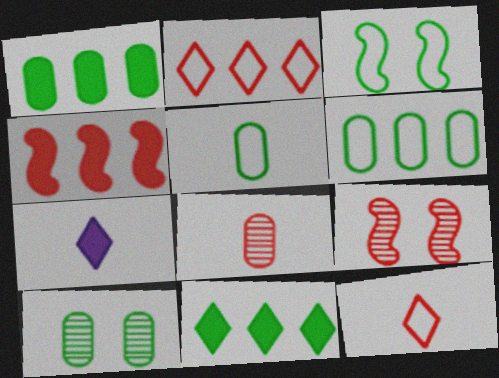[[1, 5, 10], 
[6, 7, 9]]